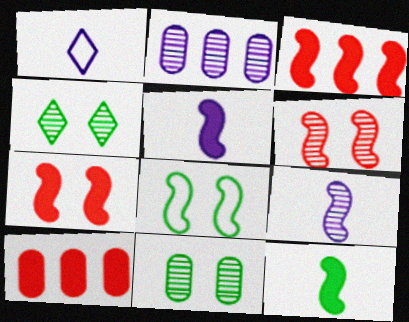[[1, 3, 11], 
[3, 8, 9]]